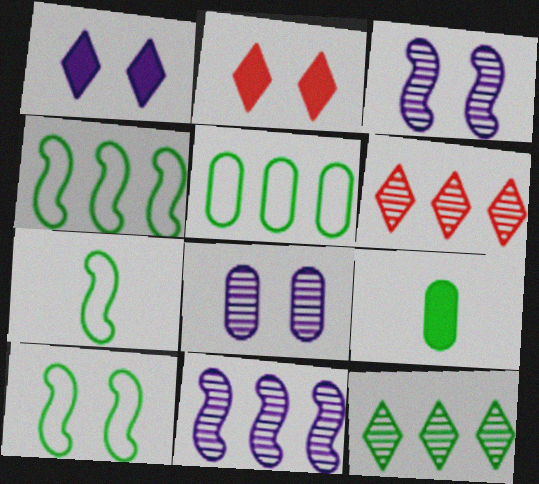[[2, 8, 10], 
[4, 7, 10], 
[9, 10, 12]]